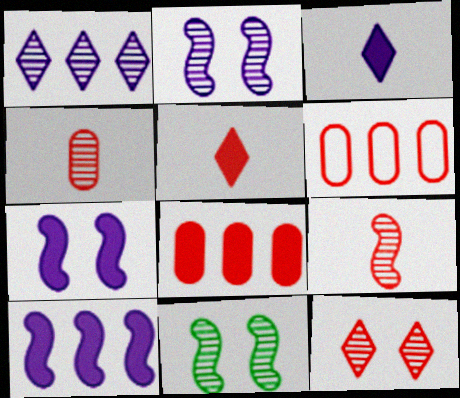[[1, 4, 11], 
[3, 6, 11]]